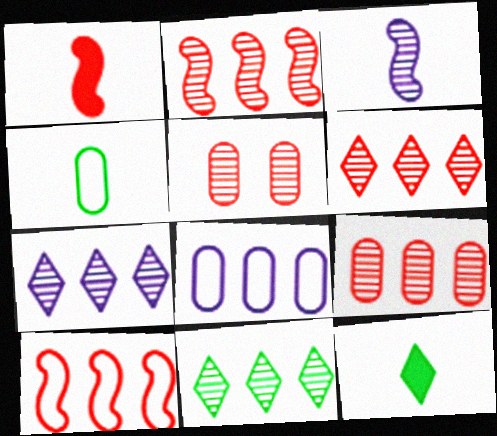[[2, 6, 9], 
[3, 5, 11], 
[6, 7, 11]]